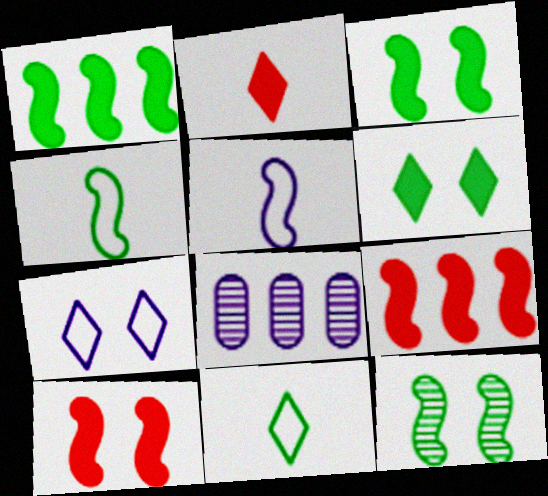[[1, 4, 12], 
[5, 9, 12], 
[8, 10, 11]]